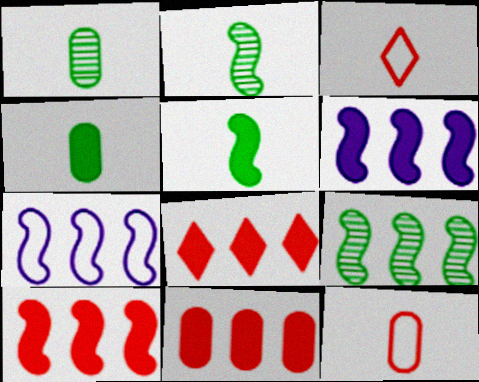[[7, 9, 10], 
[8, 10, 11]]